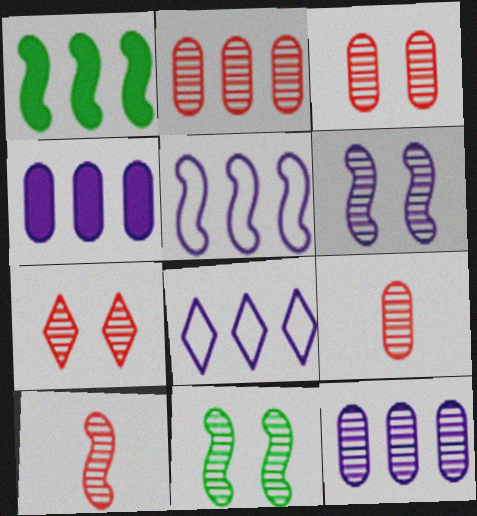[[1, 2, 8], 
[2, 3, 9], 
[2, 7, 10]]